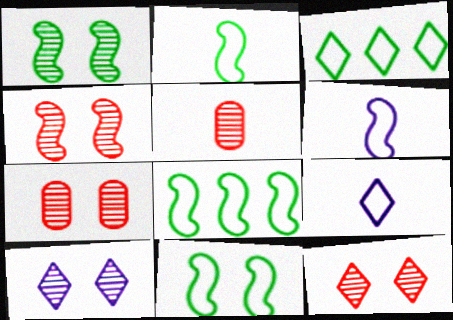[[1, 7, 10], 
[2, 8, 11], 
[4, 7, 12]]